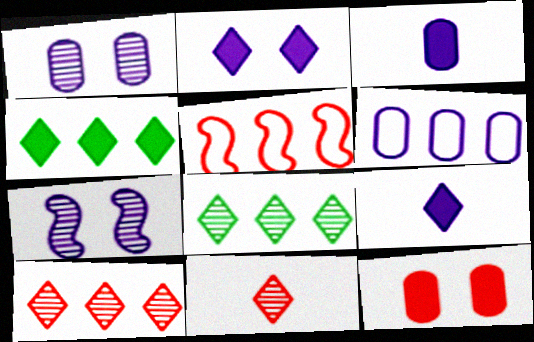[[1, 3, 6], 
[5, 11, 12], 
[6, 7, 9]]